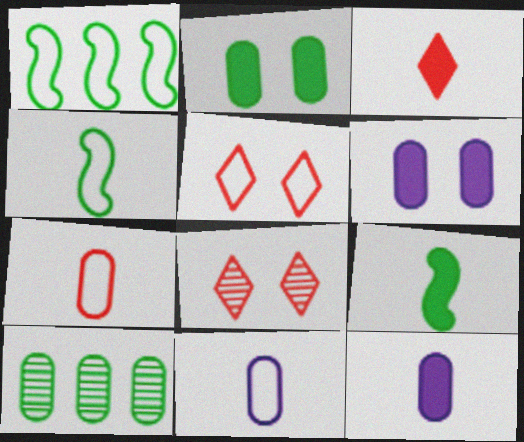[[1, 5, 11], 
[1, 8, 12], 
[3, 9, 12], 
[6, 7, 10]]